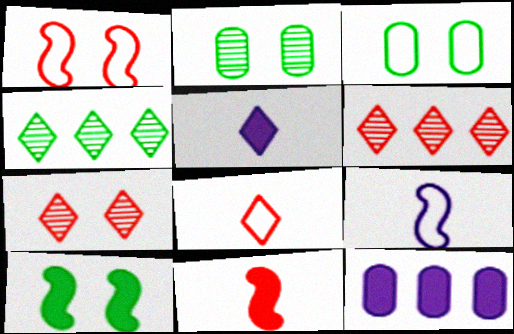[]